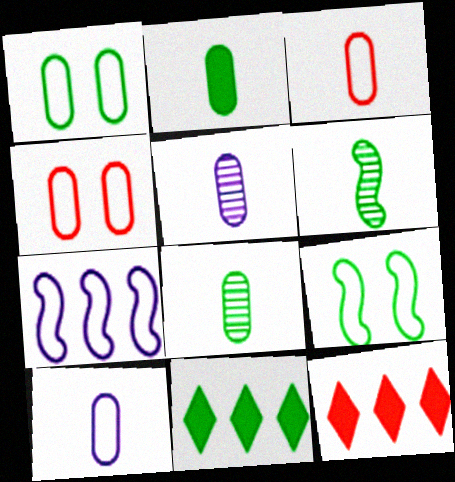[[1, 6, 11], 
[2, 3, 5], 
[5, 9, 12], 
[8, 9, 11]]